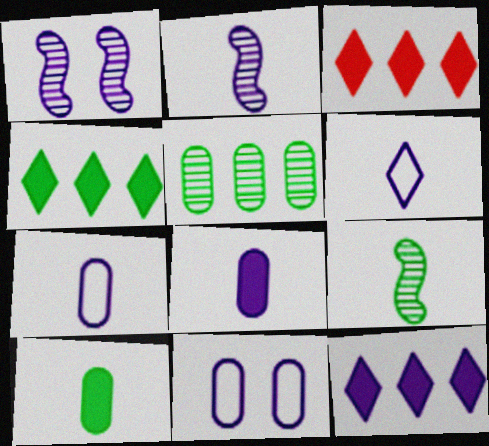[[1, 7, 12], 
[2, 6, 8], 
[2, 11, 12], 
[3, 4, 12], 
[3, 9, 11]]